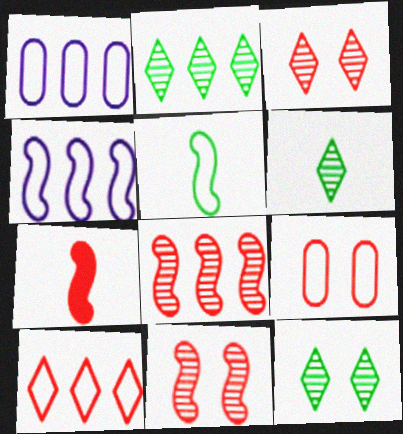[[1, 7, 12], 
[2, 6, 12]]